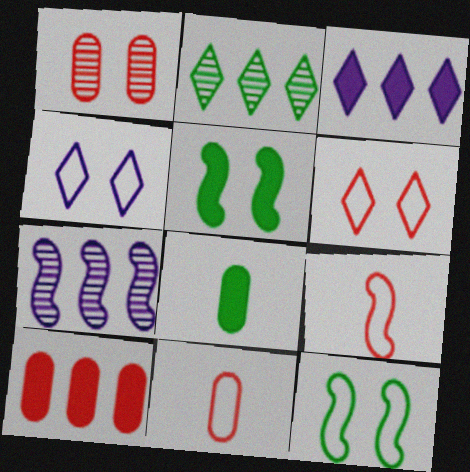[[1, 4, 5], 
[1, 10, 11], 
[2, 8, 12], 
[5, 7, 9], 
[6, 7, 8]]